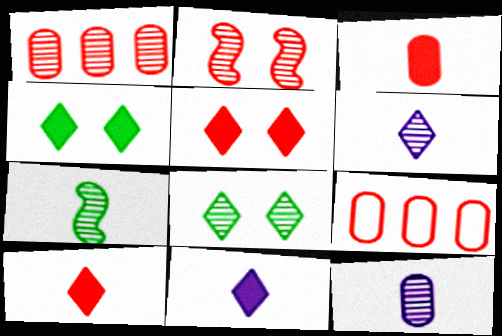[[2, 9, 10]]